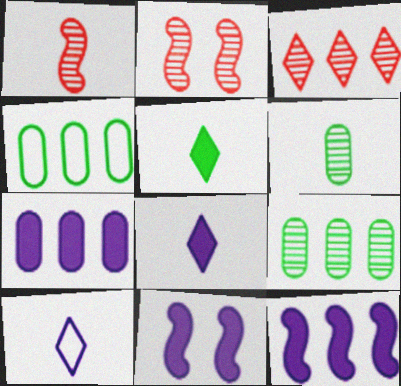[[2, 4, 8], 
[3, 4, 12], 
[7, 8, 11]]